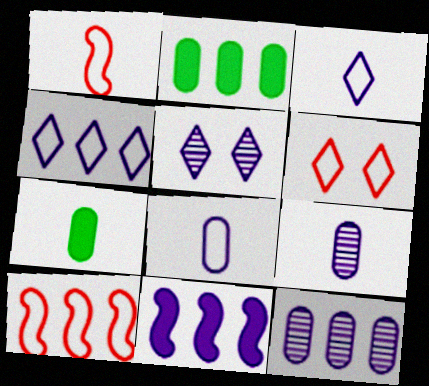[[1, 2, 5], 
[4, 11, 12], 
[5, 7, 10], 
[5, 8, 11]]